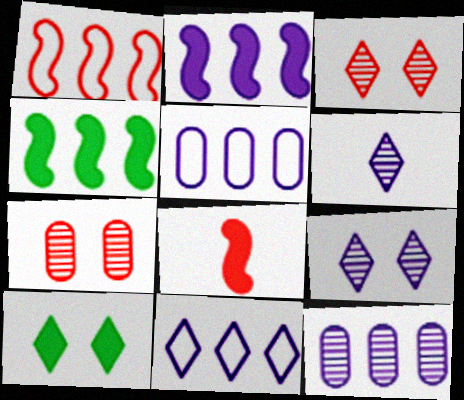[[2, 11, 12]]